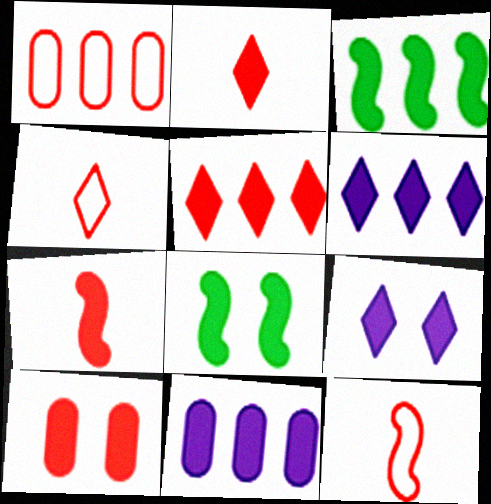[[2, 8, 11], 
[3, 5, 11], 
[5, 7, 10], 
[8, 9, 10]]